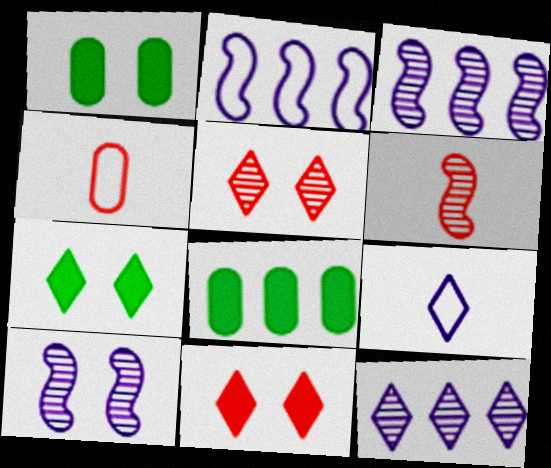[[3, 4, 7]]